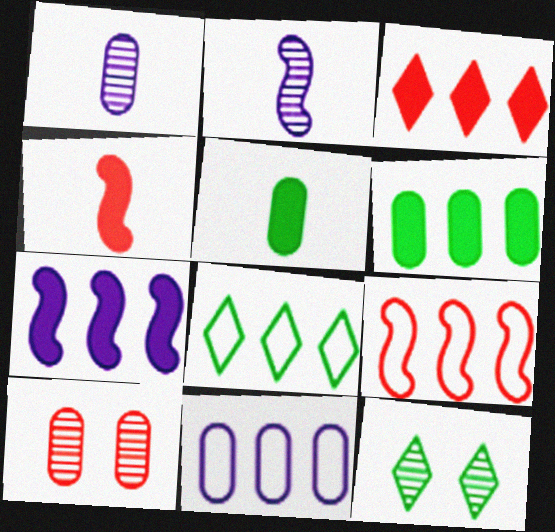[[3, 6, 7], 
[4, 11, 12], 
[5, 10, 11], 
[8, 9, 11]]